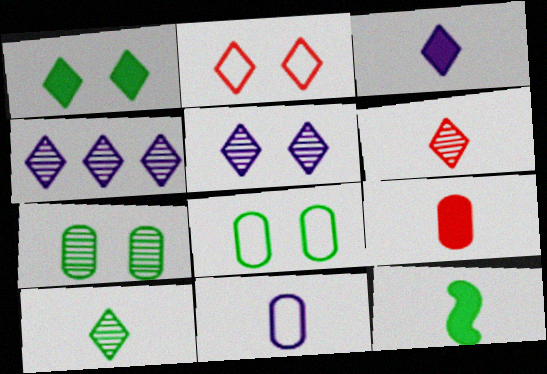[[1, 2, 5], 
[3, 9, 12], 
[6, 11, 12]]